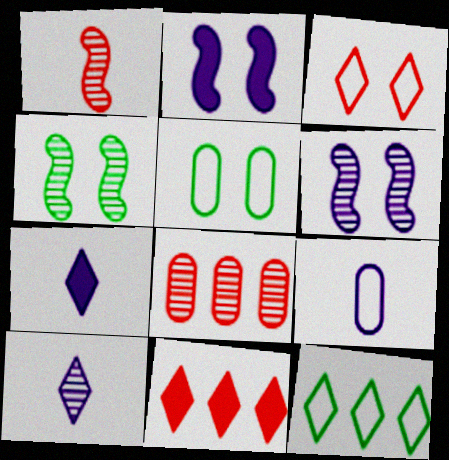[[4, 8, 10], 
[4, 9, 11]]